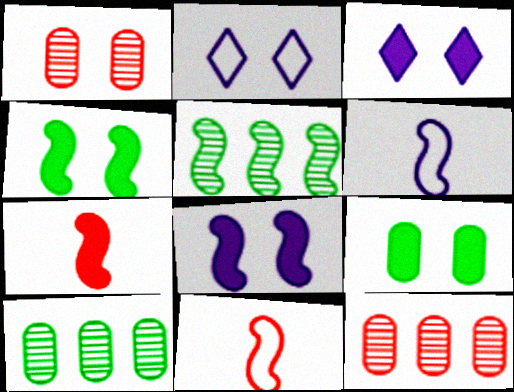[[1, 2, 4], 
[2, 7, 10], 
[3, 10, 11], 
[5, 8, 11]]